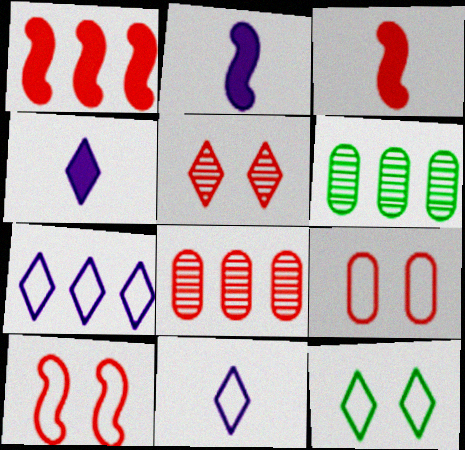[[1, 6, 7], 
[2, 8, 12], 
[4, 6, 10]]